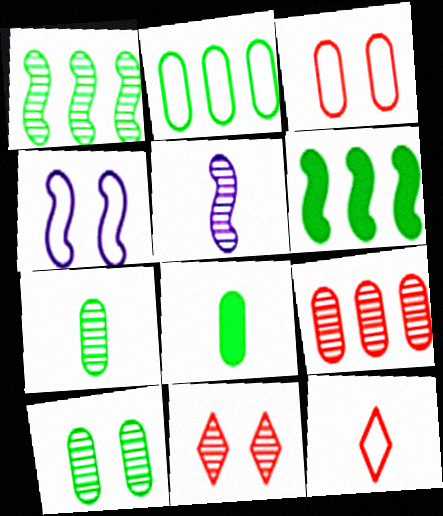[[2, 4, 12], 
[2, 8, 10], 
[5, 8, 12]]